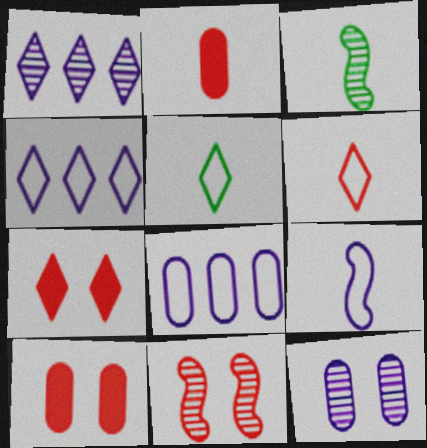[[1, 5, 7], 
[3, 4, 10], 
[3, 7, 8]]